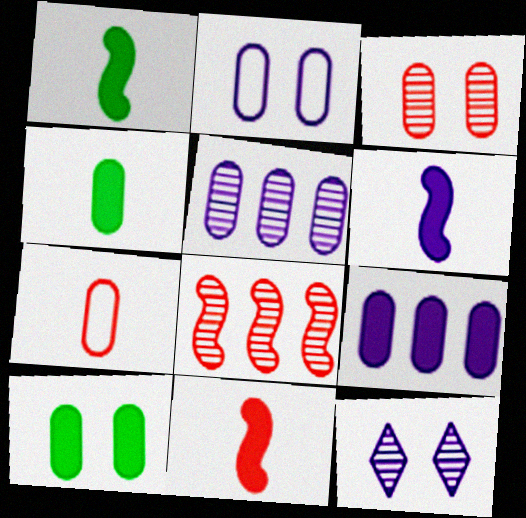[[1, 6, 11], 
[2, 3, 10], 
[5, 7, 10]]